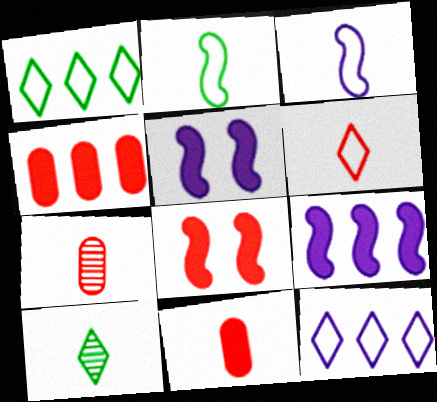[[1, 5, 7], 
[3, 10, 11]]